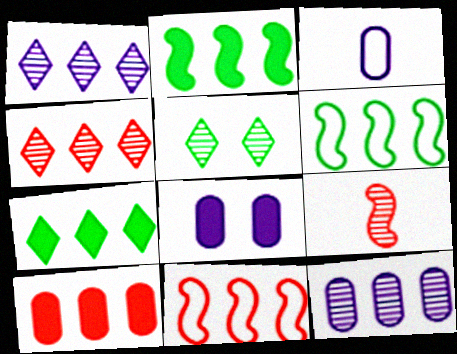[[1, 6, 10], 
[3, 8, 12], 
[4, 10, 11], 
[5, 9, 12], 
[7, 11, 12]]